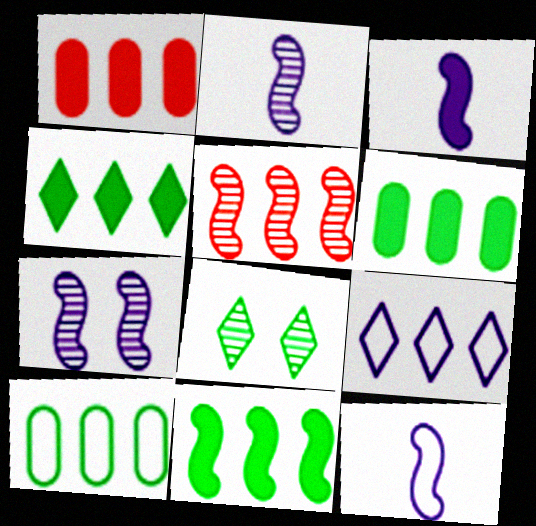[[1, 8, 12], 
[2, 3, 12], 
[4, 6, 11], 
[5, 6, 9]]